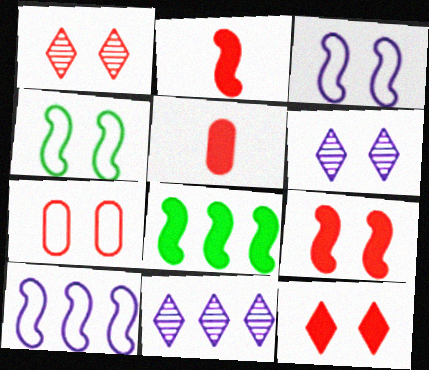[[1, 7, 9], 
[4, 5, 11]]